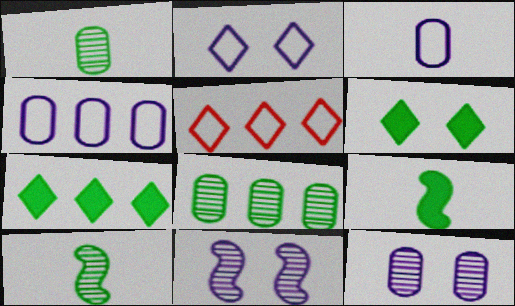[[5, 9, 12]]